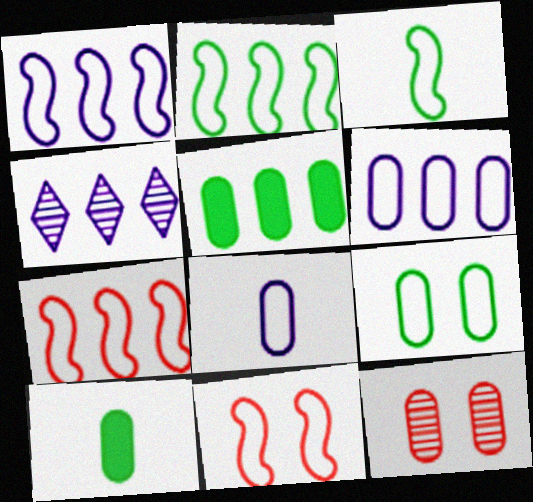[[1, 2, 7], 
[1, 3, 11], 
[4, 5, 7], 
[4, 10, 11], 
[5, 8, 12], 
[6, 10, 12]]